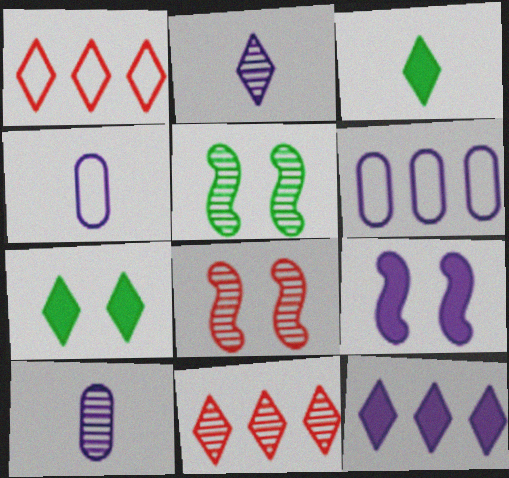[[1, 2, 7], 
[2, 6, 9], 
[3, 6, 8], 
[5, 10, 11]]